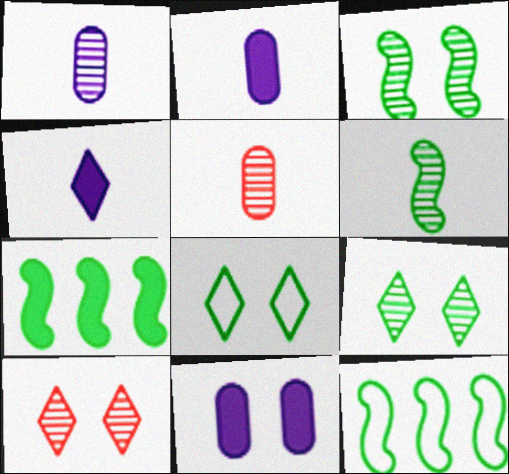[[2, 10, 12]]